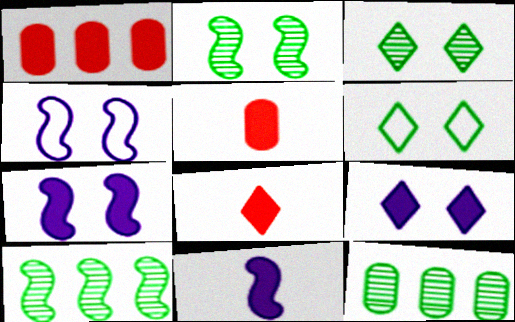[[4, 8, 12]]